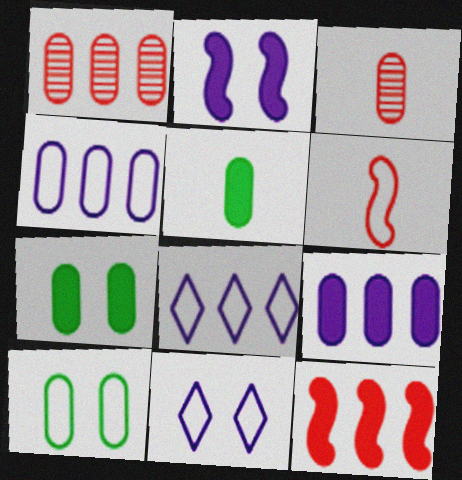[[3, 4, 7], 
[3, 9, 10], 
[6, 8, 10]]